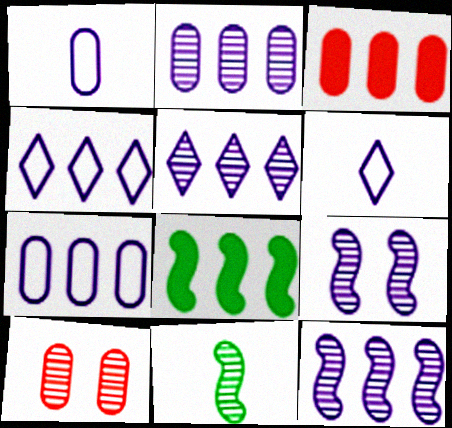[[2, 5, 12], 
[5, 10, 11], 
[6, 8, 10]]